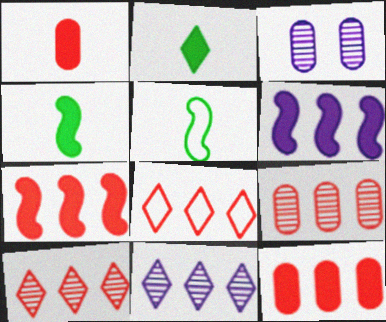[[3, 4, 8], 
[7, 8, 9]]